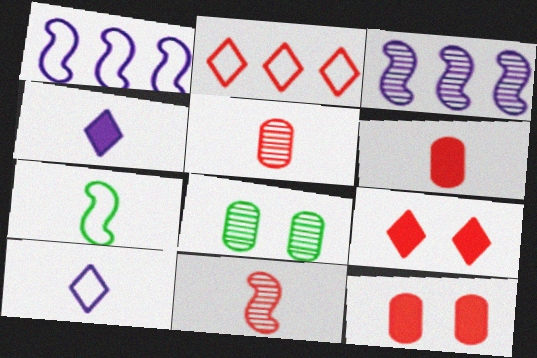[[2, 11, 12], 
[4, 5, 7]]